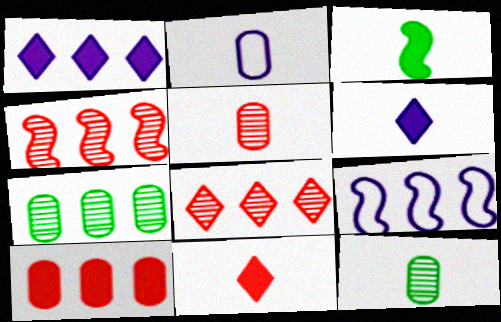[]